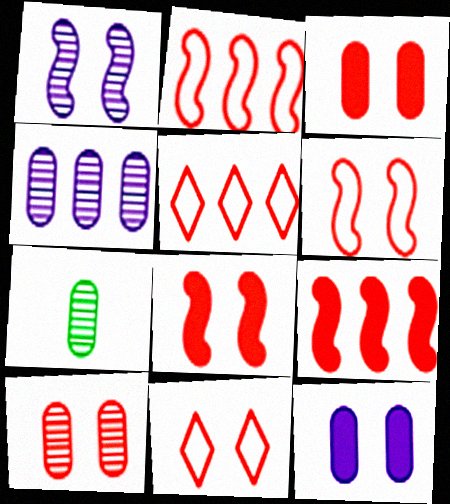[[4, 7, 10], 
[8, 10, 11]]